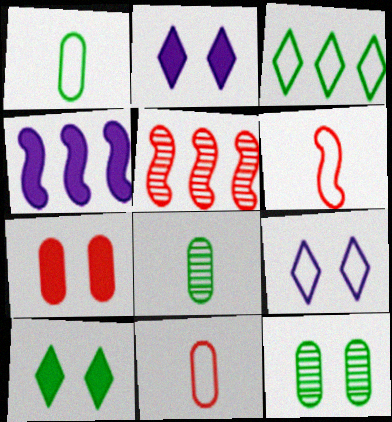[[1, 2, 5]]